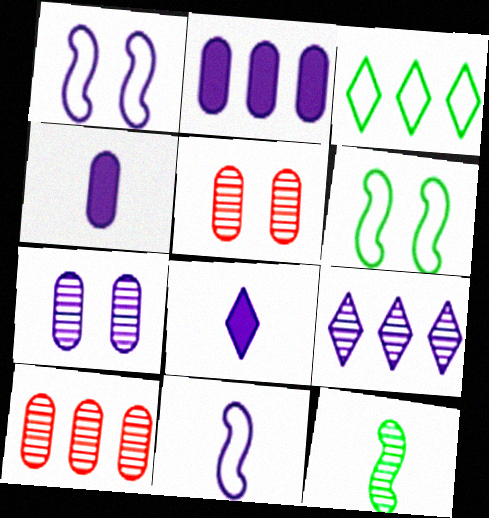[[1, 4, 9], 
[5, 9, 12], 
[6, 8, 10]]